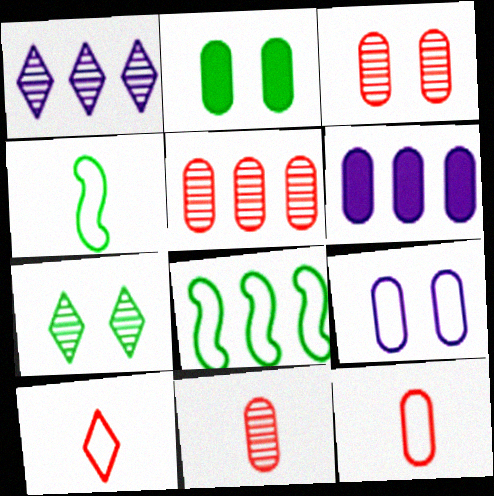[[2, 3, 9], 
[3, 5, 11], 
[8, 9, 10]]